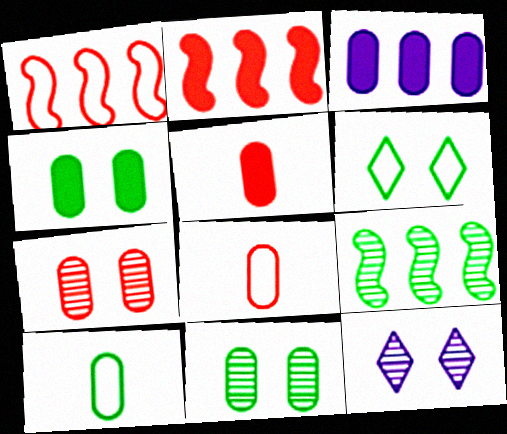[[2, 10, 12], 
[3, 4, 5], 
[3, 7, 10], 
[3, 8, 11]]